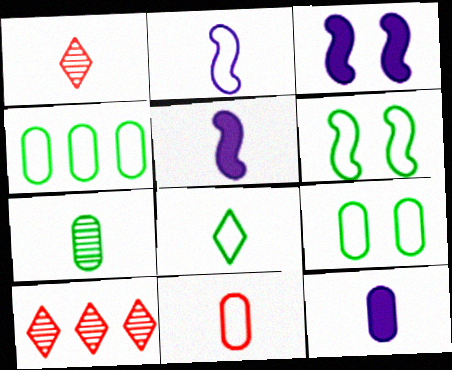[[1, 3, 4], 
[2, 8, 11], 
[4, 6, 8], 
[5, 9, 10], 
[6, 10, 12], 
[7, 11, 12]]